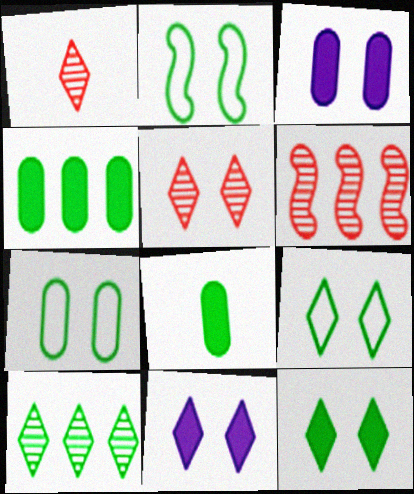[[2, 3, 5], 
[2, 7, 9], 
[2, 8, 10], 
[5, 9, 11]]